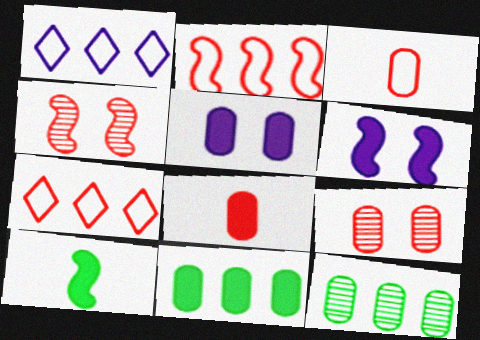[[1, 9, 10], 
[3, 5, 12], 
[4, 7, 8], 
[5, 8, 11]]